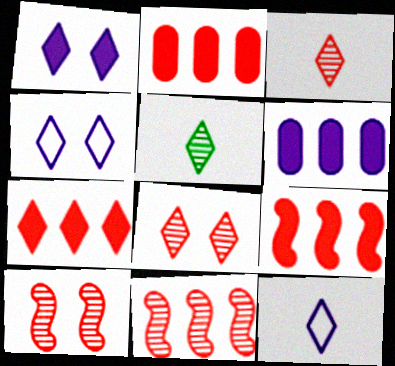[[2, 7, 9], 
[4, 5, 7]]